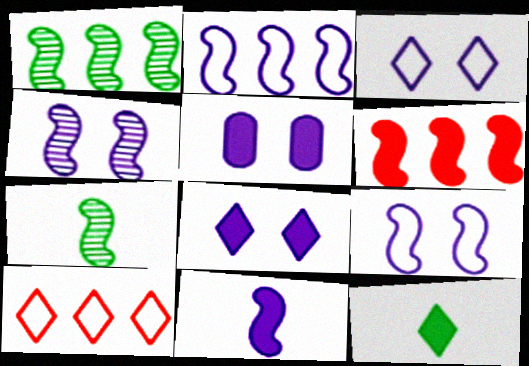[[1, 2, 6], 
[2, 4, 11], 
[3, 4, 5], 
[5, 6, 12], 
[5, 7, 10], 
[6, 7, 9]]